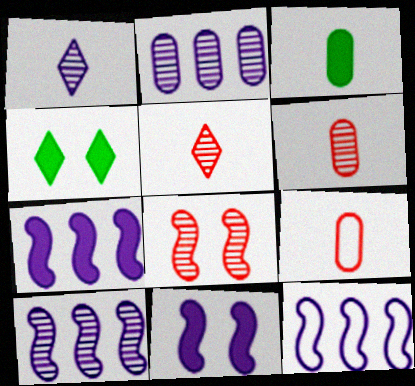[[4, 6, 12], 
[4, 9, 10], 
[7, 10, 12]]